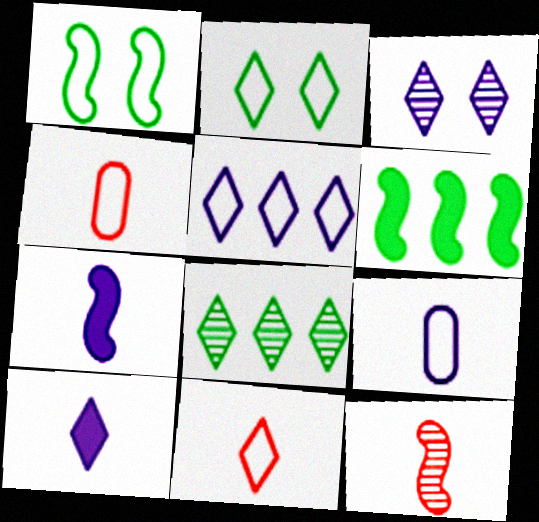[[1, 4, 5], 
[2, 5, 11], 
[3, 4, 6], 
[3, 5, 10]]